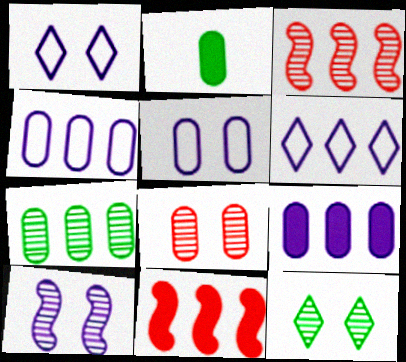[[1, 2, 3], 
[2, 4, 8], 
[6, 7, 11], 
[8, 10, 12]]